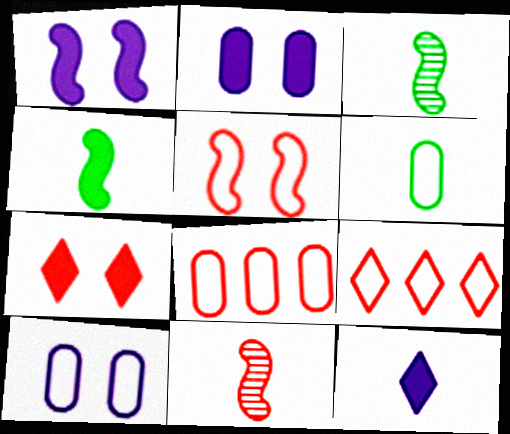[[2, 3, 9], 
[6, 8, 10], 
[6, 11, 12], 
[7, 8, 11]]